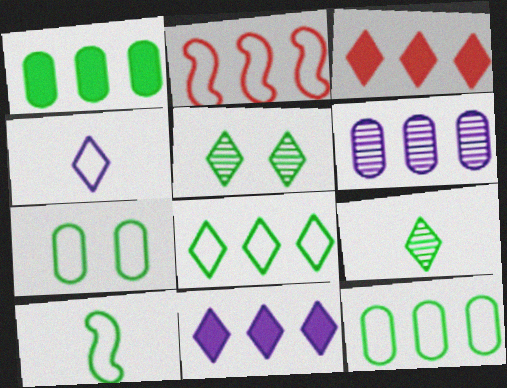[[1, 5, 10], 
[2, 4, 7], 
[3, 4, 5], 
[7, 8, 10]]